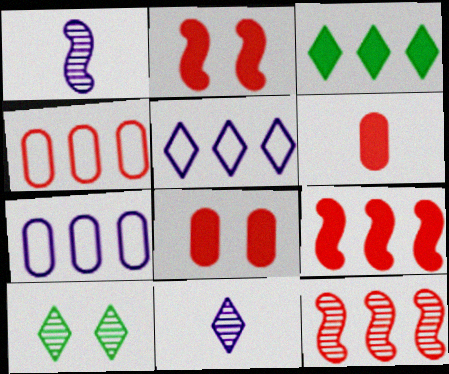[[3, 7, 12]]